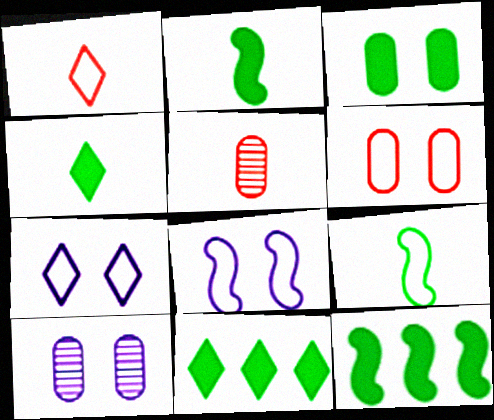[[1, 10, 12], 
[2, 3, 11], 
[3, 4, 12], 
[3, 6, 10], 
[5, 7, 12], 
[5, 8, 11]]